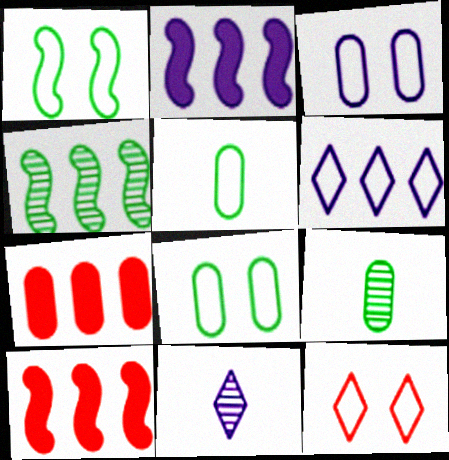[[1, 3, 12], 
[1, 7, 11], 
[2, 3, 11], 
[2, 9, 12], 
[3, 7, 9], 
[4, 6, 7], 
[8, 10, 11]]